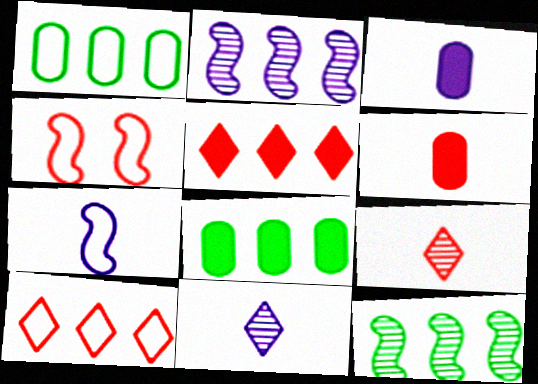[[1, 2, 5], 
[2, 8, 10], 
[3, 7, 11], 
[4, 8, 11]]